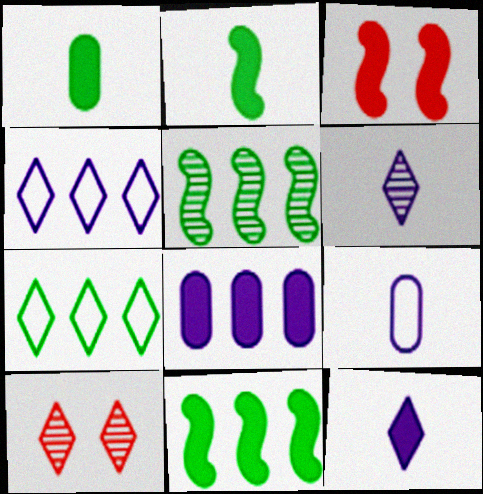[[7, 10, 12], 
[9, 10, 11]]